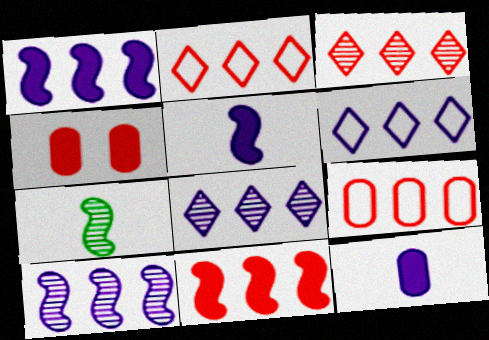[[3, 9, 11], 
[4, 6, 7]]